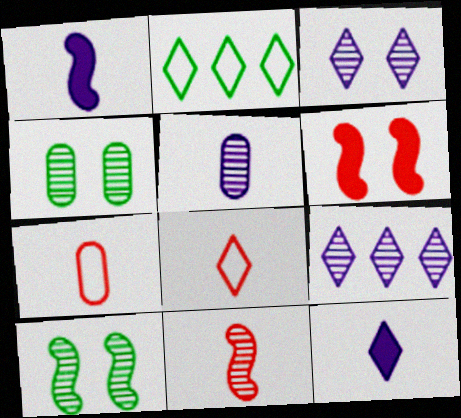[[2, 5, 6], 
[4, 9, 11]]